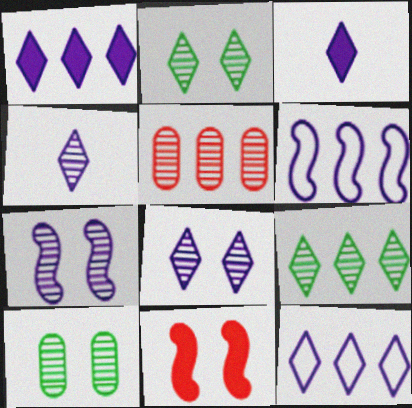[[3, 8, 12]]